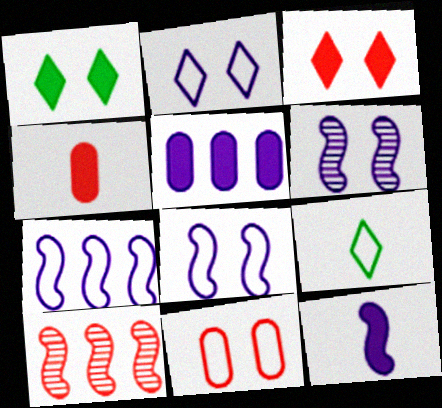[[1, 6, 11], 
[6, 7, 12], 
[7, 9, 11]]